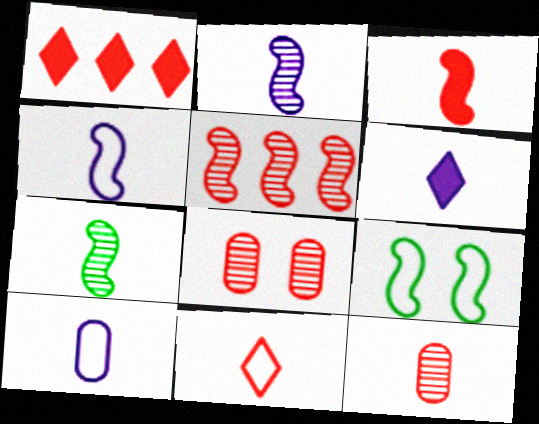[[2, 6, 10], 
[3, 4, 7], 
[3, 11, 12]]